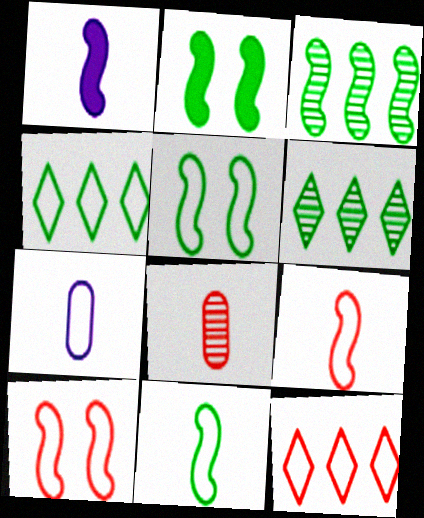[[1, 3, 10], 
[2, 3, 11], 
[4, 7, 10], 
[5, 7, 12]]